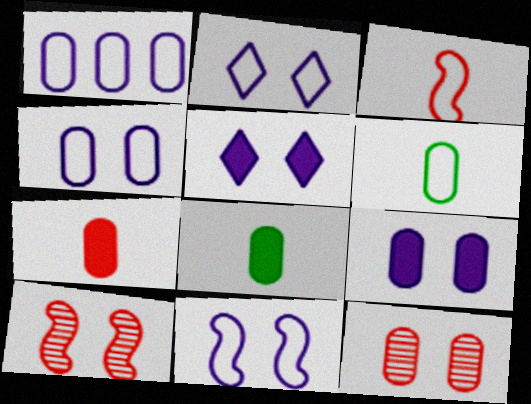[[1, 8, 12], 
[2, 4, 11]]